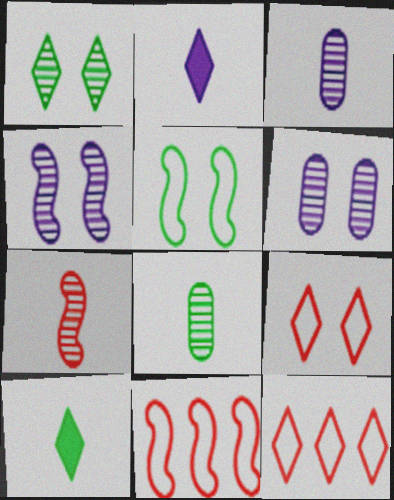[[1, 2, 12], 
[6, 10, 11]]